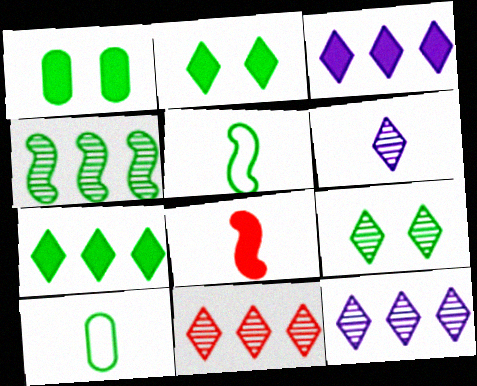[[1, 3, 8], 
[2, 4, 10], 
[6, 8, 10], 
[6, 9, 11]]